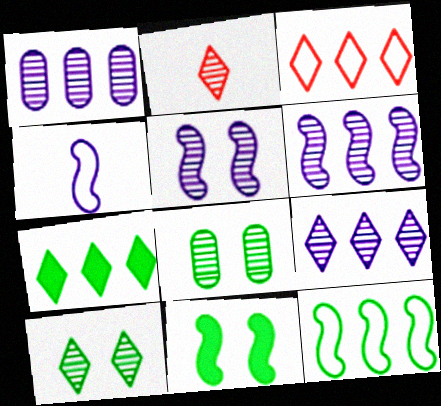[[1, 6, 9], 
[2, 6, 8], 
[2, 9, 10], 
[3, 7, 9]]